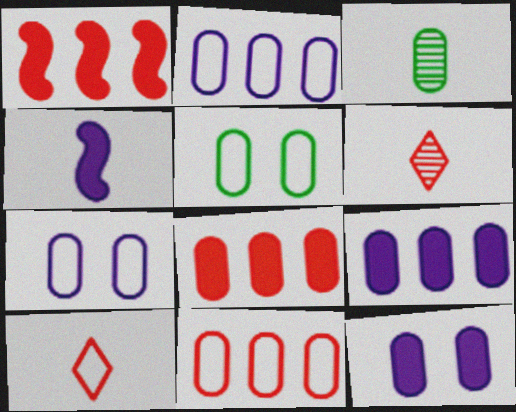[[3, 4, 10], 
[3, 7, 8], 
[3, 11, 12]]